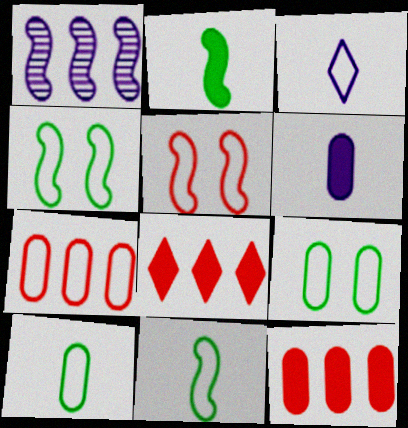[[1, 2, 5], 
[3, 4, 7]]